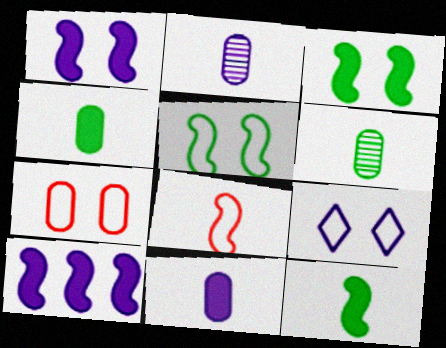[[2, 9, 10], 
[5, 7, 9]]